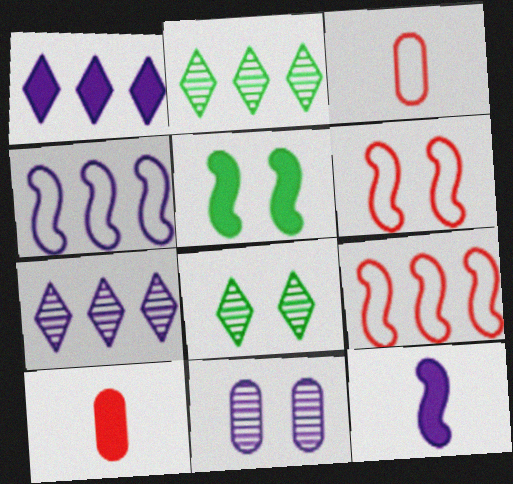[[1, 5, 10], 
[3, 5, 7], 
[4, 8, 10]]